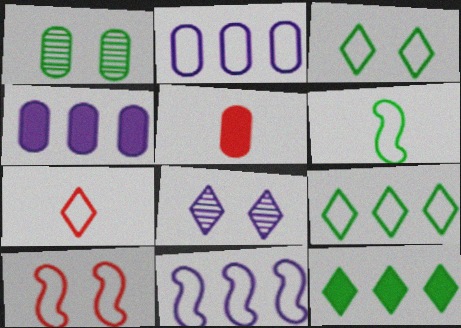[[1, 2, 5], 
[1, 6, 12], 
[6, 10, 11], 
[7, 8, 12]]